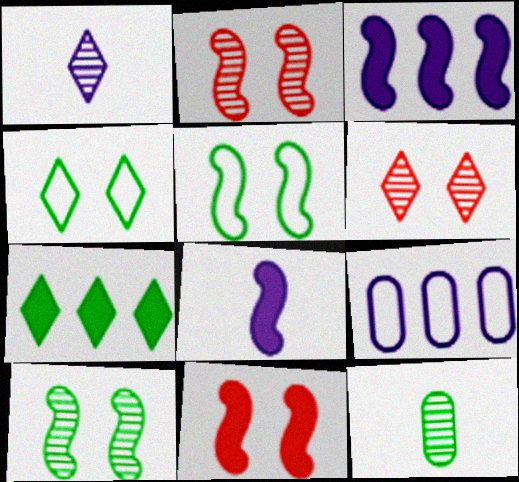[[5, 7, 12]]